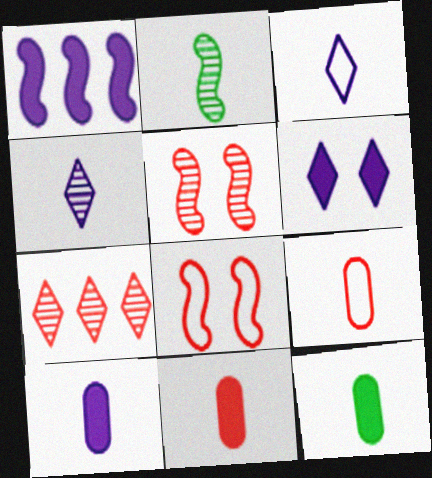[[1, 2, 8], 
[1, 6, 10], 
[2, 3, 11], 
[7, 8, 11], 
[10, 11, 12]]